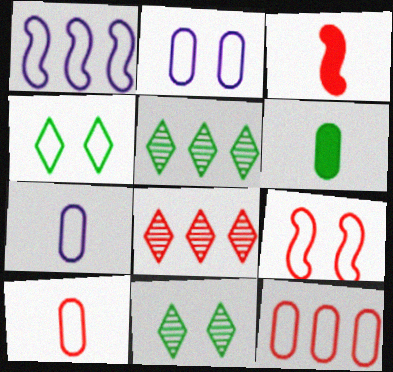[[1, 4, 10], 
[2, 3, 5], 
[2, 4, 9]]